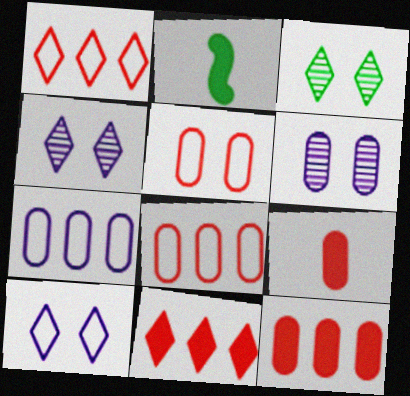[[1, 2, 6], 
[2, 4, 8]]